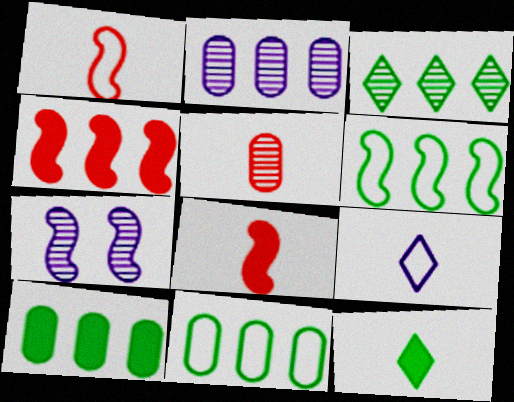[[3, 5, 7], 
[3, 6, 10], 
[6, 7, 8]]